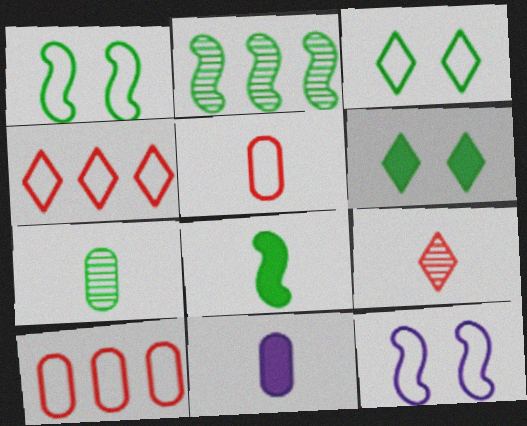[[1, 2, 8], 
[5, 7, 11]]